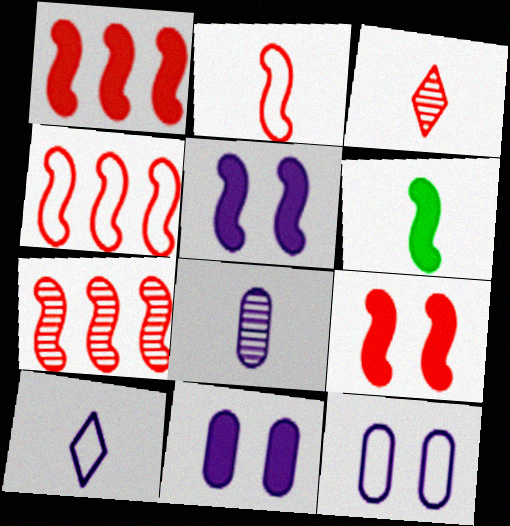[[1, 4, 7], 
[1, 5, 6], 
[2, 7, 9]]